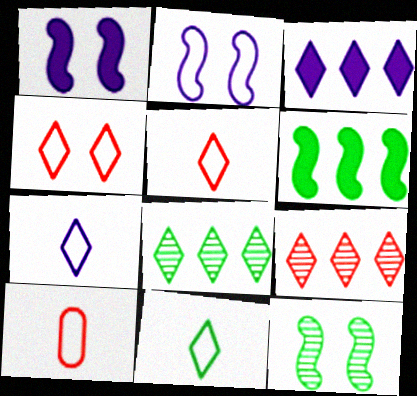[[1, 8, 10], 
[3, 10, 12], 
[5, 7, 11]]